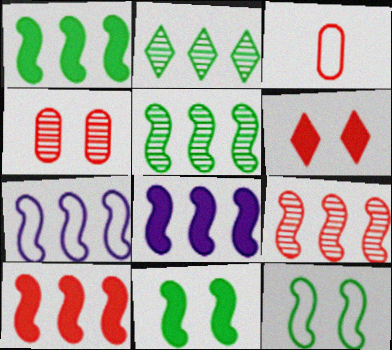[[1, 7, 9], 
[1, 8, 10], 
[3, 6, 9], 
[5, 7, 10]]